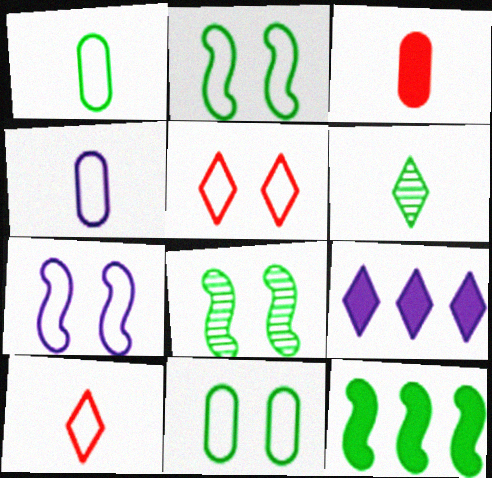[[5, 6, 9], 
[5, 7, 11], 
[6, 11, 12]]